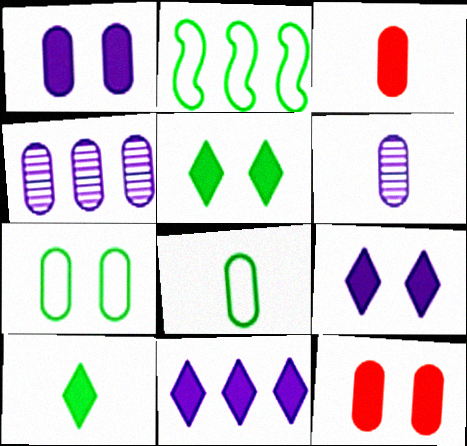[[3, 4, 7], 
[3, 6, 8], 
[4, 8, 12]]